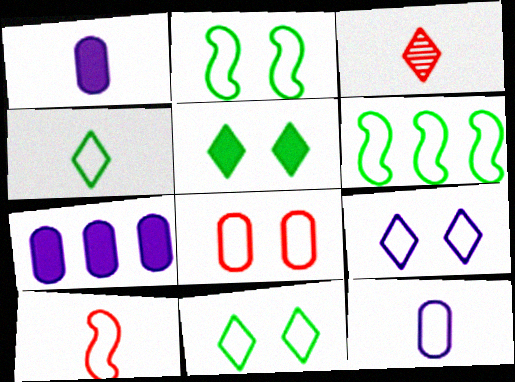[[2, 3, 7], 
[2, 8, 9], 
[4, 10, 12]]